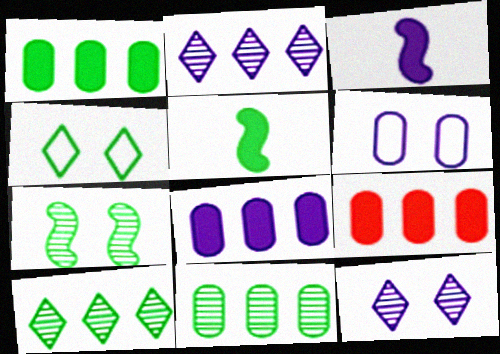[[1, 8, 9], 
[2, 3, 6], 
[4, 5, 11]]